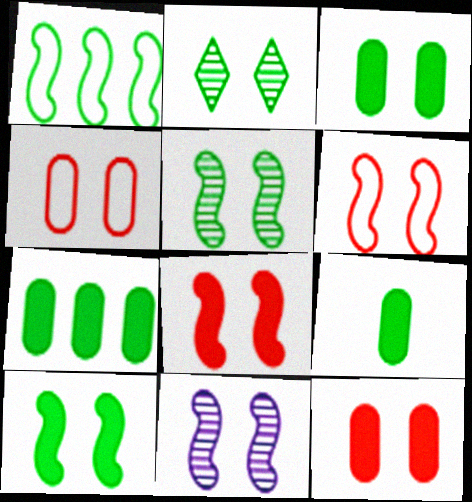[[1, 2, 9], 
[3, 7, 9], 
[6, 10, 11]]